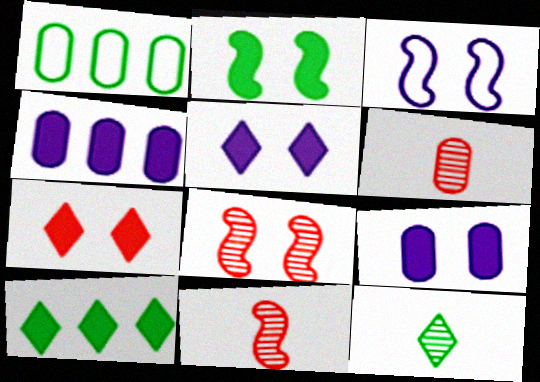[[1, 2, 12], 
[1, 5, 11], 
[1, 6, 9], 
[2, 3, 8], 
[2, 7, 9], 
[3, 6, 10]]